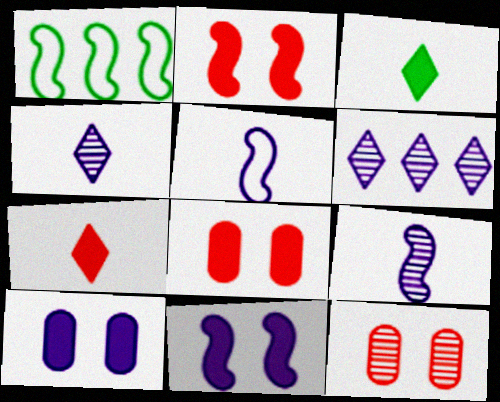[[1, 2, 9], 
[1, 4, 8], 
[5, 6, 10]]